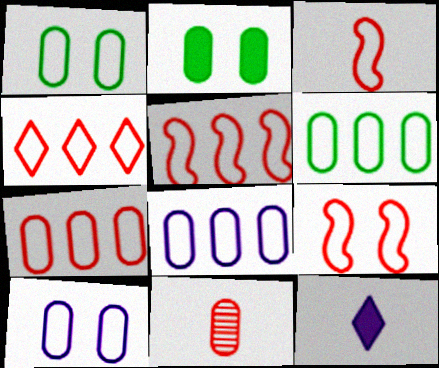[[2, 8, 11], 
[3, 5, 9], 
[4, 5, 7], 
[6, 7, 8]]